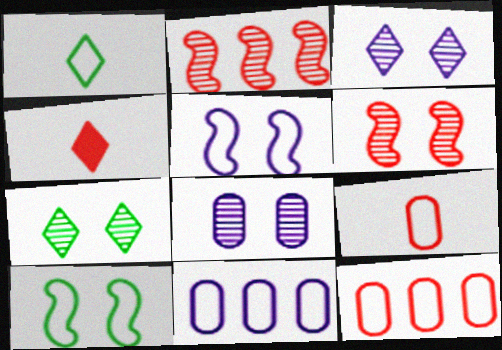[[1, 5, 12], 
[4, 6, 12], 
[6, 7, 8]]